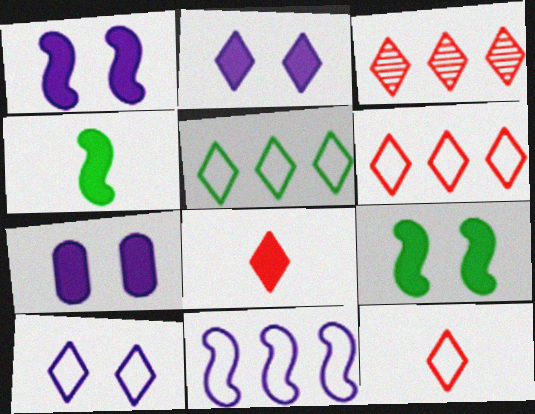[[1, 2, 7], 
[5, 10, 12]]